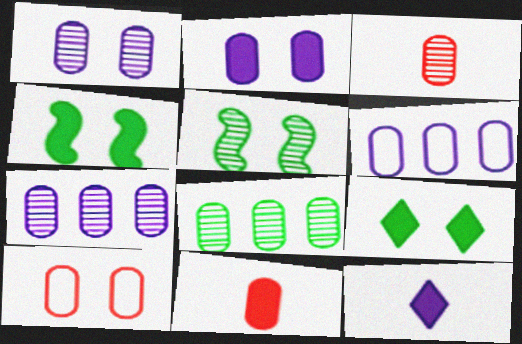[[1, 3, 8]]